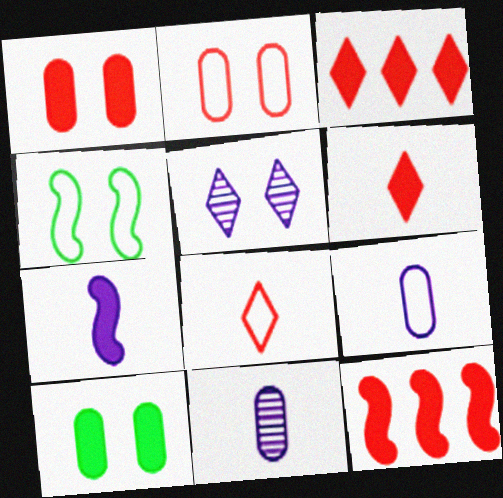[[1, 4, 5], 
[1, 6, 12], 
[3, 4, 11], 
[3, 7, 10]]